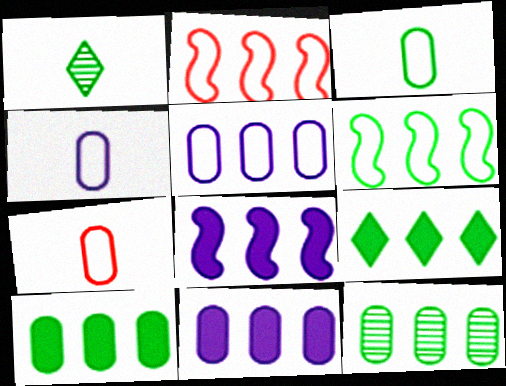[[3, 4, 7], 
[6, 9, 12]]